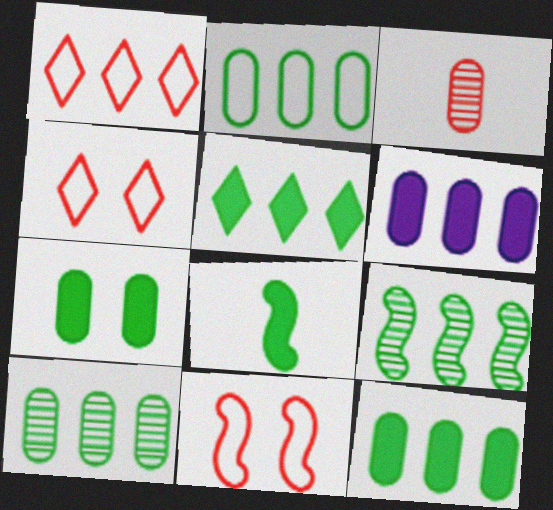[[1, 6, 9], 
[2, 5, 9], 
[2, 10, 12], 
[5, 7, 8]]